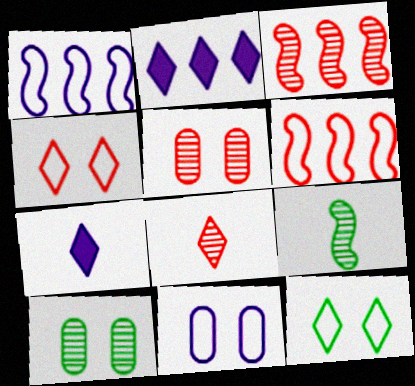[[2, 8, 12], 
[3, 5, 8], 
[6, 7, 10]]